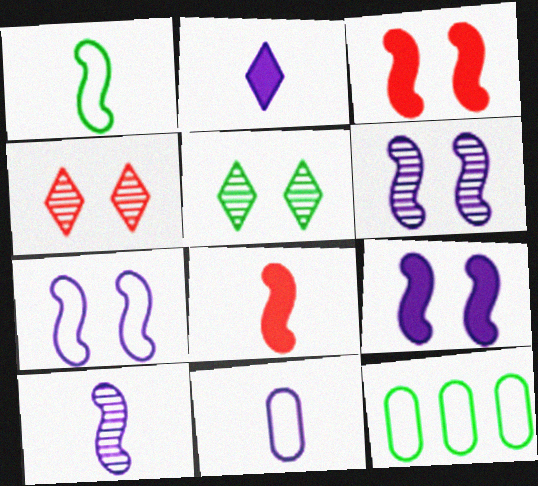[[1, 8, 10], 
[2, 10, 11], 
[6, 7, 9]]